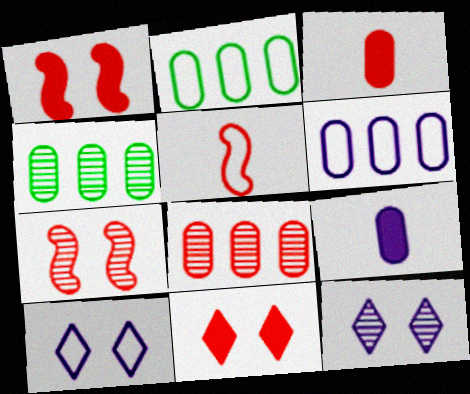[[2, 5, 10], 
[5, 8, 11]]